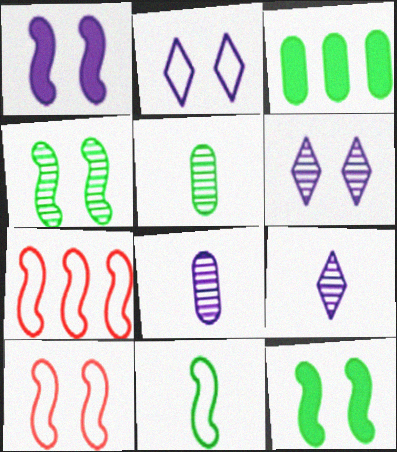[[1, 4, 10], 
[3, 9, 10]]